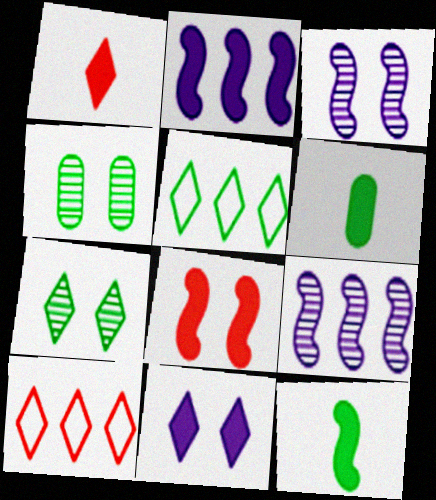[[2, 8, 12], 
[3, 6, 10], 
[4, 5, 12]]